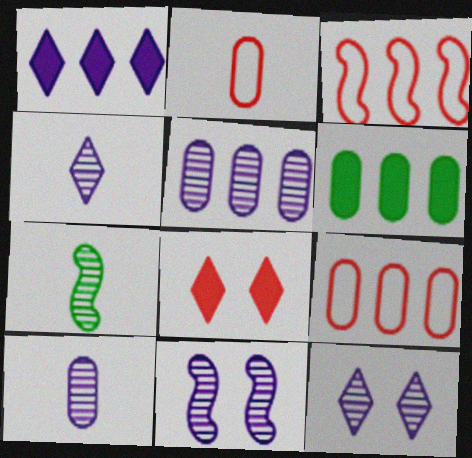[[4, 5, 11], 
[5, 6, 9]]